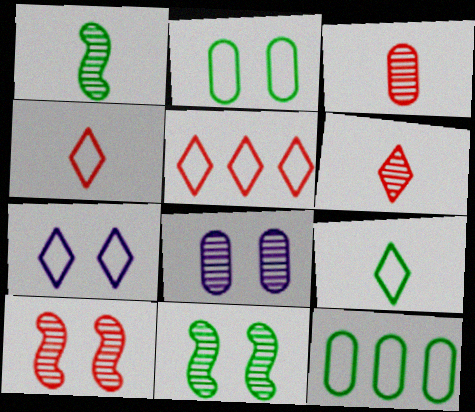[[5, 7, 9]]